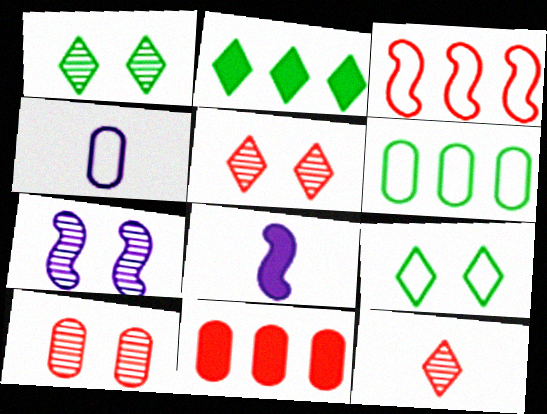[[1, 7, 10], 
[3, 4, 9], 
[5, 6, 8]]